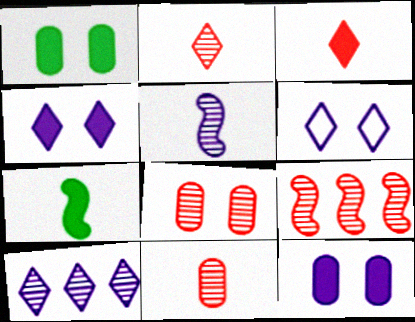[[2, 8, 9]]